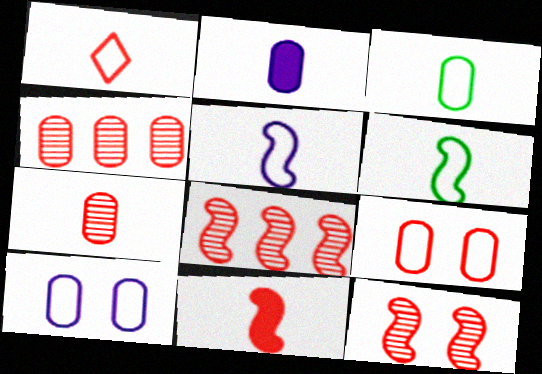[[1, 3, 5], 
[1, 7, 11], 
[2, 3, 7]]